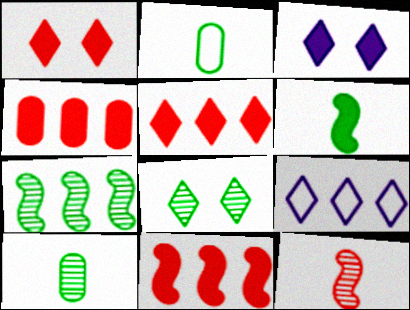[[3, 4, 6], 
[4, 5, 11], 
[4, 7, 9], 
[7, 8, 10]]